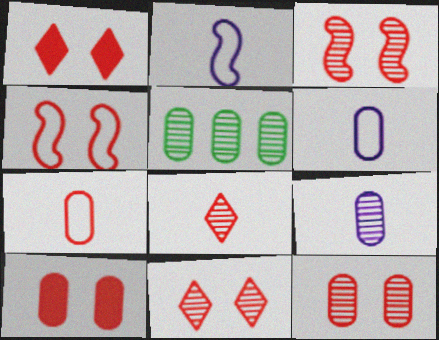[[1, 2, 5], 
[1, 4, 12], 
[3, 11, 12], 
[4, 10, 11], 
[5, 6, 10], 
[5, 9, 12]]